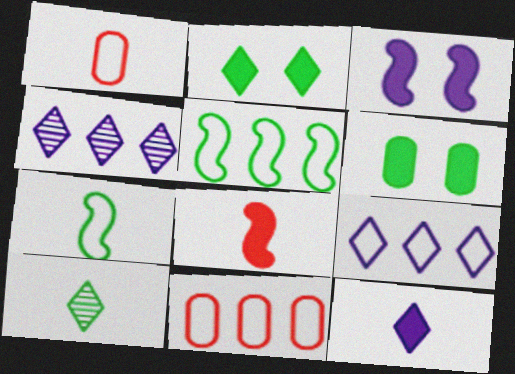[[3, 10, 11], 
[5, 6, 10], 
[5, 9, 11]]